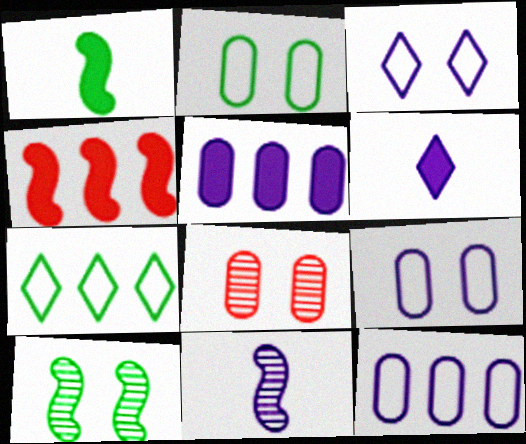[[3, 5, 11]]